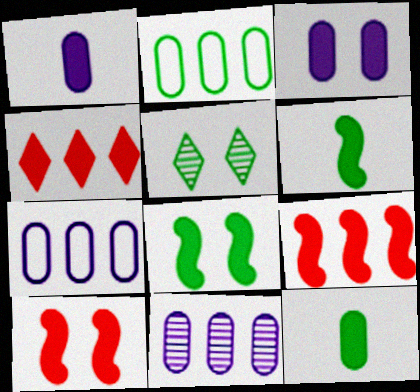[[1, 4, 8], 
[2, 5, 6], 
[3, 4, 6]]